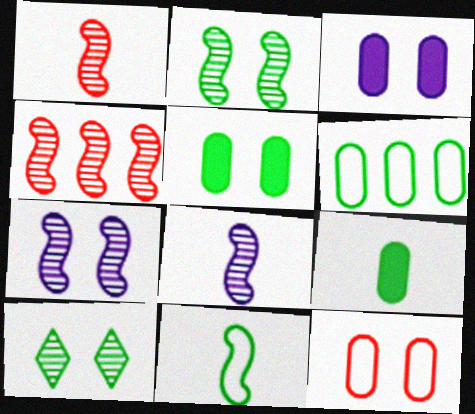[[2, 4, 8]]